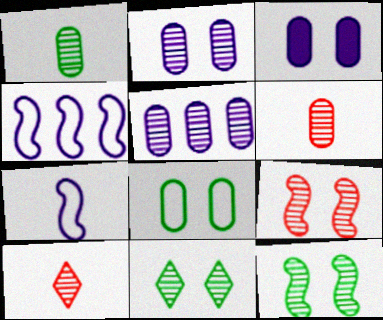[[2, 9, 11], 
[5, 10, 12]]